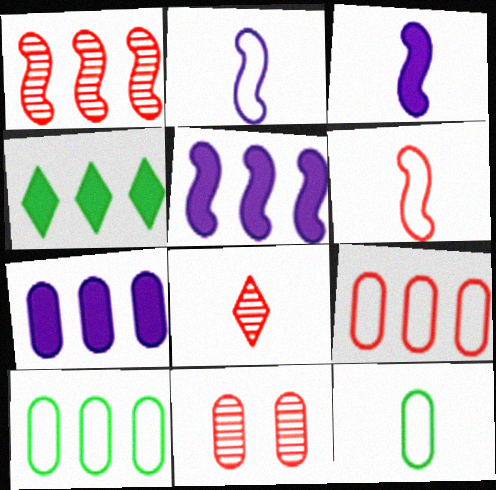[[1, 8, 11], 
[2, 4, 11], 
[3, 8, 12], 
[7, 11, 12]]